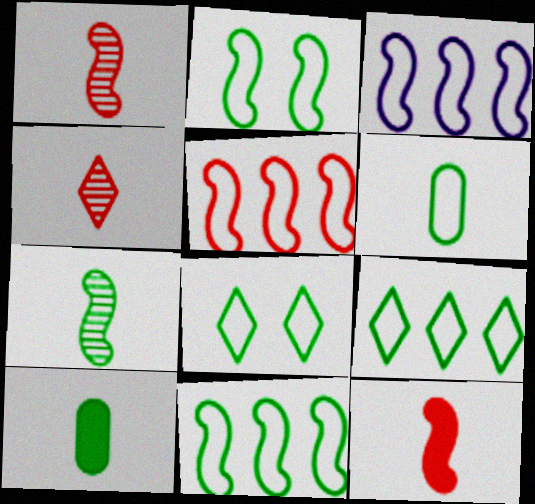[[2, 6, 9], 
[3, 5, 11], 
[6, 8, 11]]